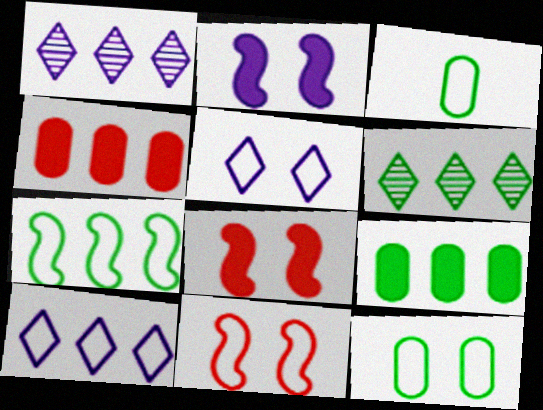[[1, 3, 8], 
[1, 4, 7], 
[3, 10, 11], 
[5, 11, 12], 
[6, 7, 9]]